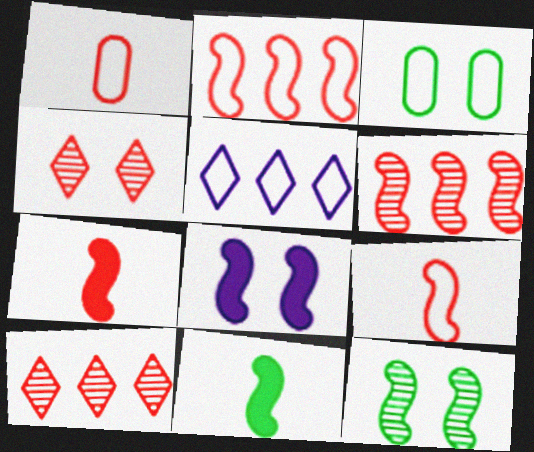[[3, 4, 8], 
[3, 5, 9]]